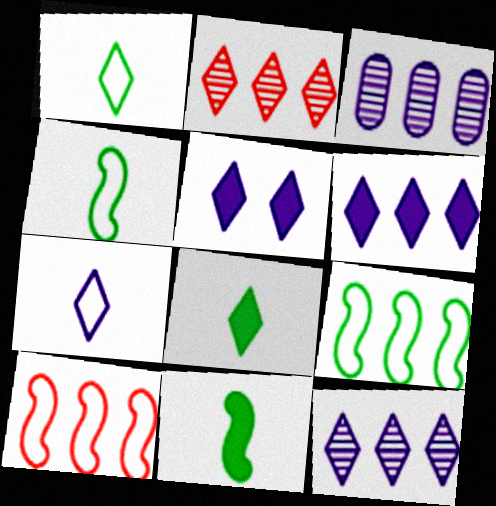[[1, 2, 5], 
[5, 7, 12]]